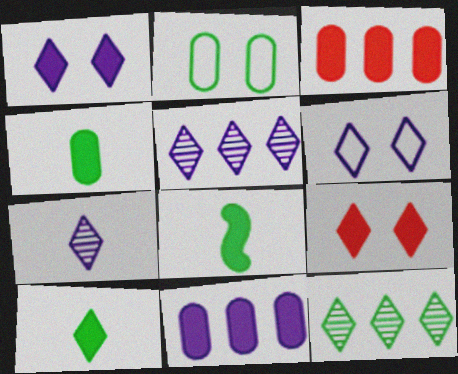[[1, 3, 8], 
[2, 8, 12], 
[4, 8, 10], 
[8, 9, 11]]